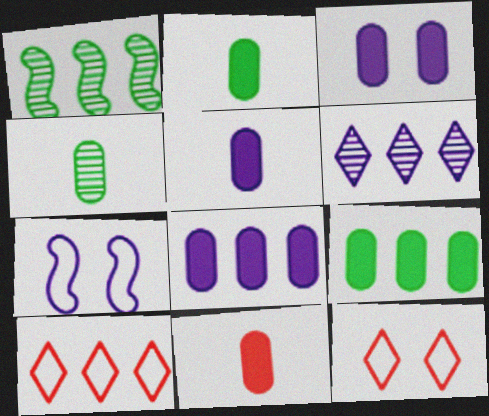[[1, 5, 12], 
[1, 8, 10], 
[2, 5, 11], 
[3, 5, 8], 
[3, 9, 11], 
[5, 6, 7]]